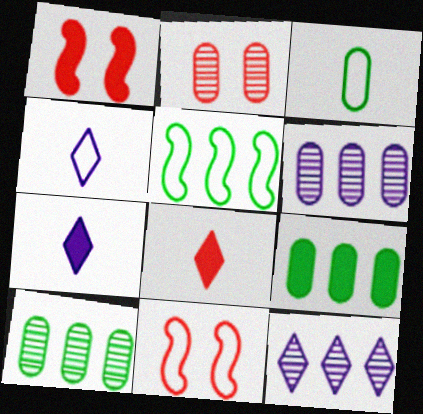[[1, 3, 12], 
[1, 4, 10], 
[1, 7, 9], 
[2, 5, 7], 
[7, 10, 11]]